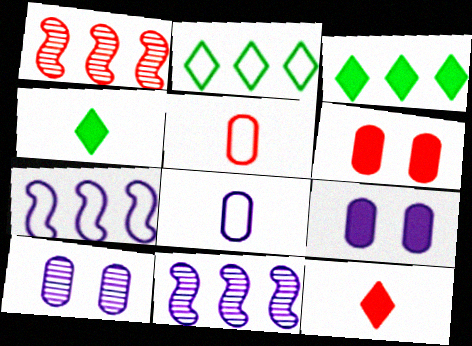[]